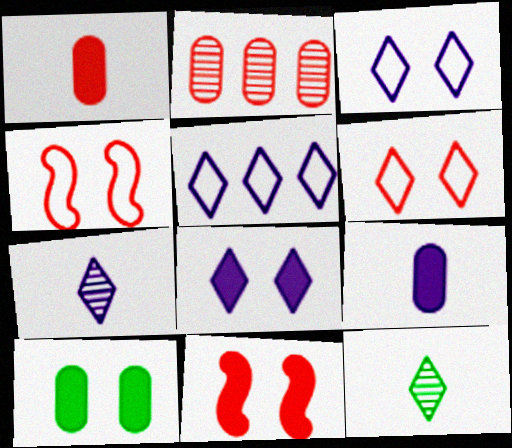[[5, 7, 8], 
[8, 10, 11]]